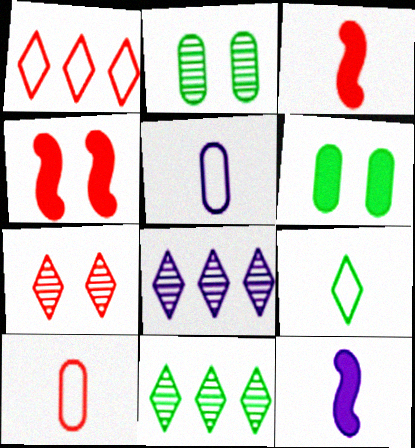[[1, 2, 12], 
[4, 5, 11]]